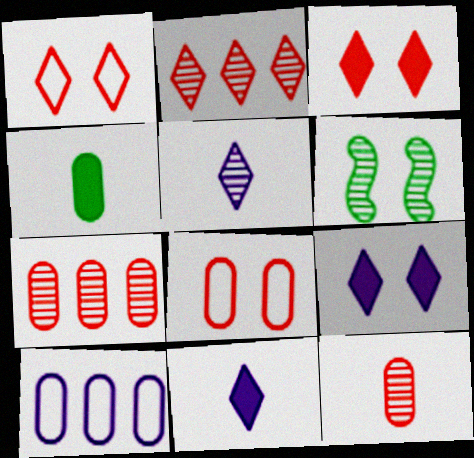[[5, 6, 7], 
[6, 8, 9]]